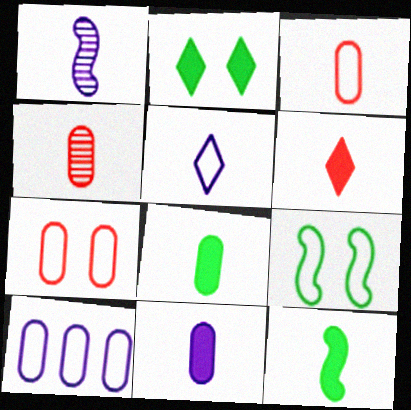[[1, 5, 11], 
[4, 5, 12], 
[6, 11, 12]]